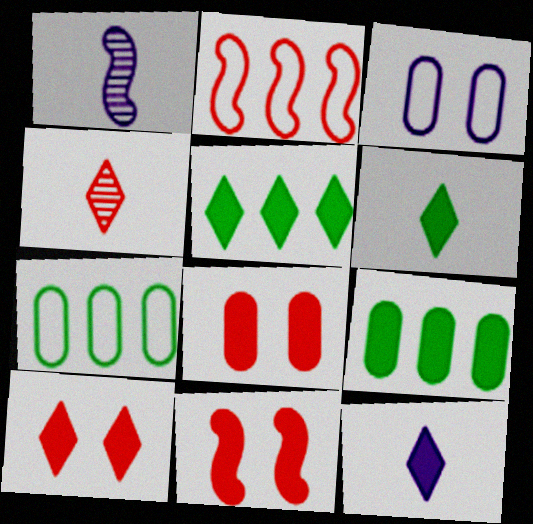[[1, 7, 10], 
[2, 4, 8], 
[5, 10, 12], 
[8, 10, 11], 
[9, 11, 12]]